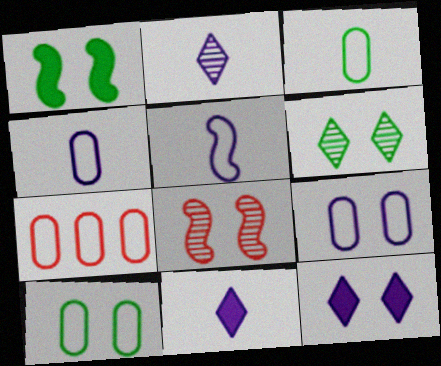[[1, 2, 7], 
[1, 6, 10], 
[3, 7, 9], 
[4, 7, 10], 
[8, 10, 12]]